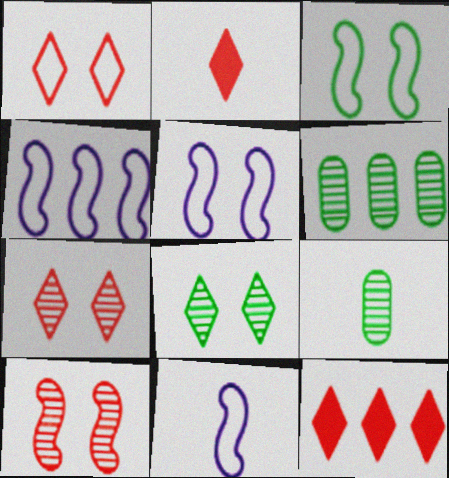[[2, 5, 6], 
[2, 9, 11], 
[4, 5, 11], 
[4, 6, 12], 
[5, 9, 12]]